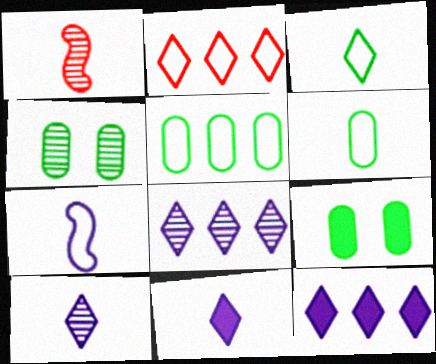[[1, 4, 8], 
[1, 6, 11]]